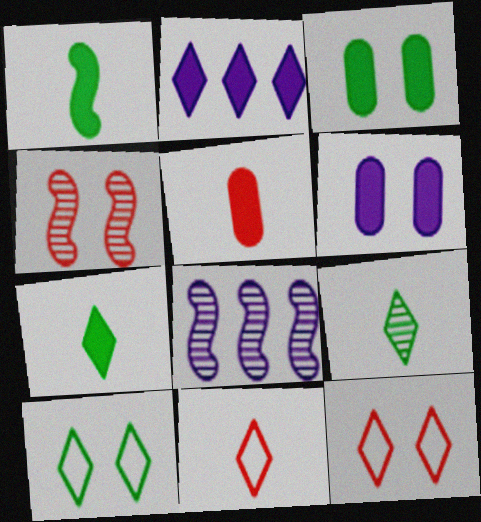[[2, 9, 12], 
[3, 8, 11], 
[4, 6, 10], 
[5, 8, 10]]